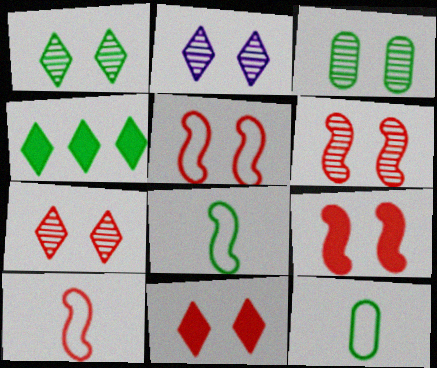[[1, 2, 7], 
[2, 3, 6], 
[3, 4, 8], 
[5, 6, 9]]